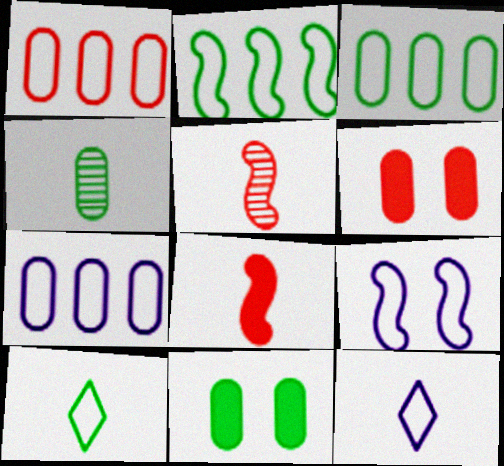[[1, 3, 7], 
[1, 9, 10], 
[3, 4, 11], 
[4, 6, 7], 
[4, 8, 12], 
[7, 9, 12]]